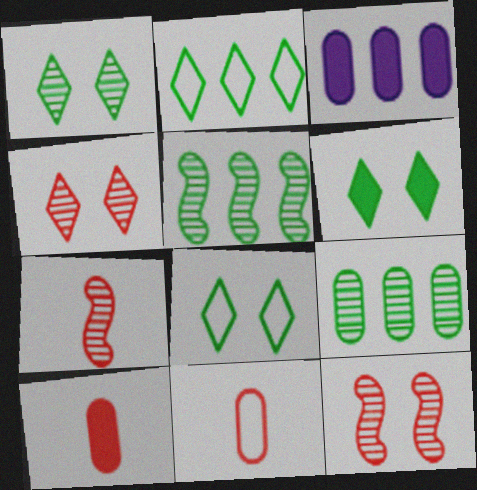[[1, 6, 8], 
[3, 7, 8]]